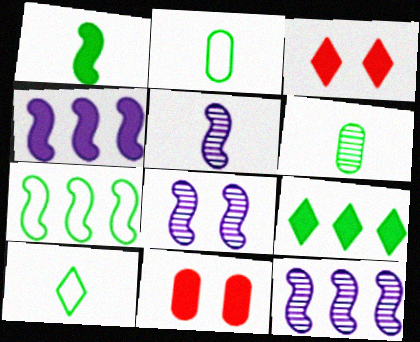[[1, 6, 10], 
[2, 3, 12], 
[5, 8, 12], 
[10, 11, 12]]